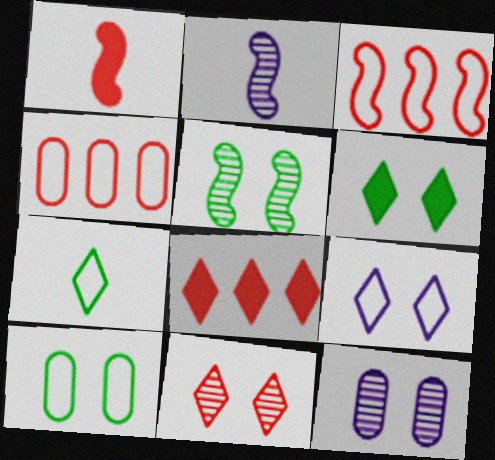[[1, 4, 11], 
[2, 4, 6], 
[2, 8, 10], 
[5, 6, 10], 
[5, 11, 12], 
[6, 9, 11]]